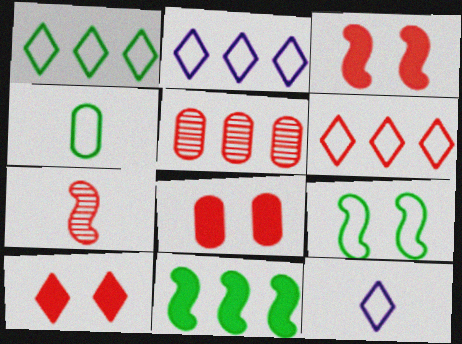[[1, 2, 6], 
[1, 4, 9], 
[2, 5, 11], 
[3, 8, 10], 
[6, 7, 8]]